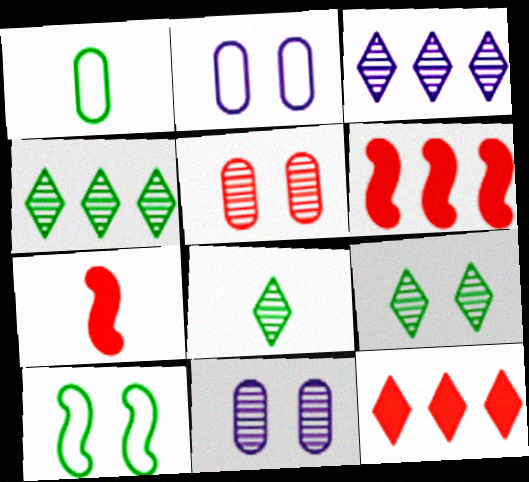[[2, 4, 7], 
[2, 6, 8], 
[4, 8, 9]]